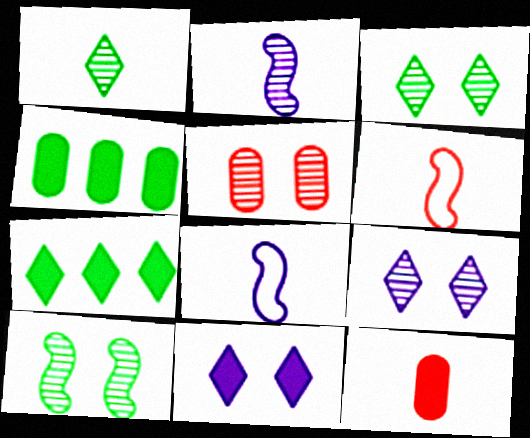[[1, 8, 12], 
[4, 6, 9], 
[5, 7, 8], 
[5, 9, 10]]